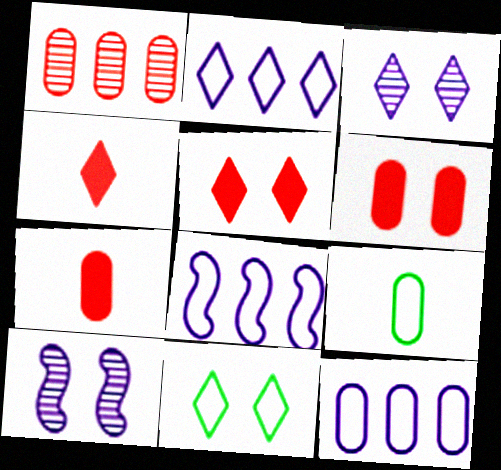[[2, 8, 12], 
[3, 5, 11], 
[6, 10, 11]]